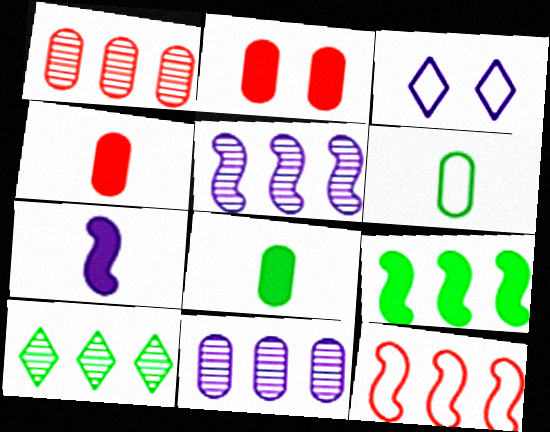[[1, 5, 10], 
[2, 6, 11], 
[3, 6, 12], 
[3, 7, 11], 
[5, 9, 12]]